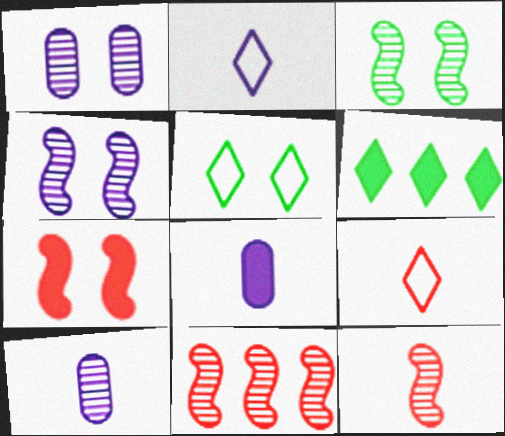[[1, 5, 7], 
[5, 8, 11], 
[6, 7, 8]]